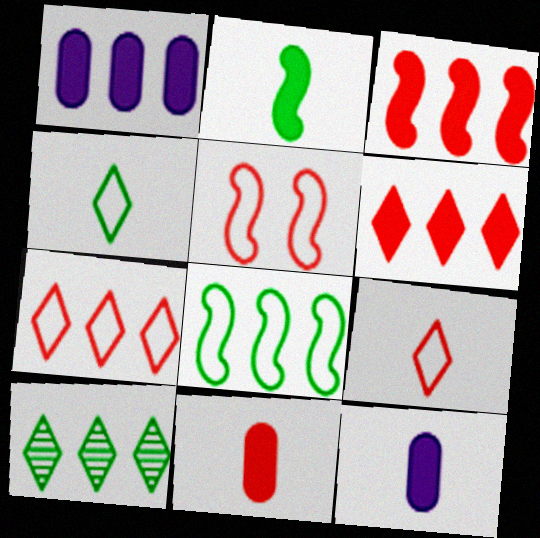[[5, 10, 12]]